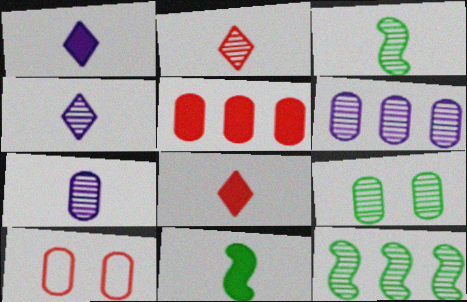[[1, 10, 12], 
[2, 3, 7]]